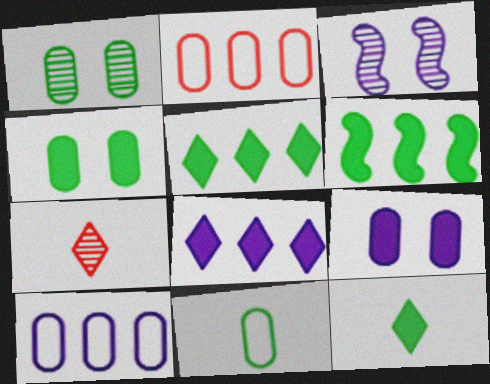[[2, 3, 12], 
[4, 6, 12]]